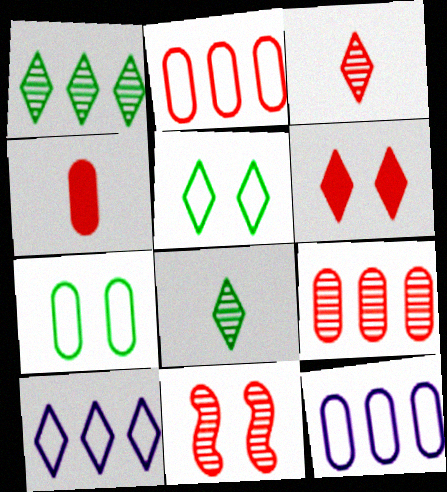[[3, 9, 11], 
[6, 8, 10]]